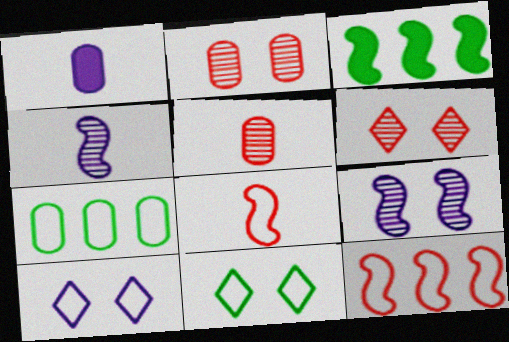[[1, 2, 7], 
[3, 5, 10], 
[3, 8, 9], 
[7, 8, 10]]